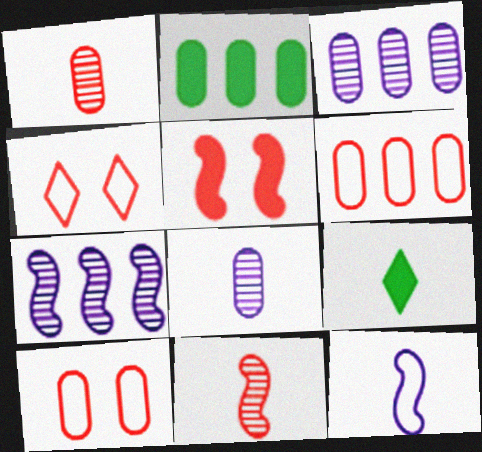[[1, 9, 12], 
[2, 3, 6], 
[2, 8, 10], 
[7, 9, 10]]